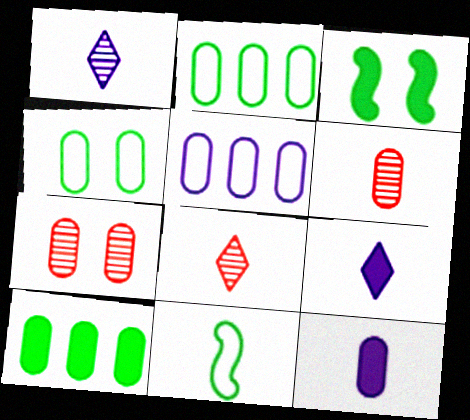[[2, 7, 12], 
[3, 5, 8], 
[6, 9, 11], 
[8, 11, 12]]